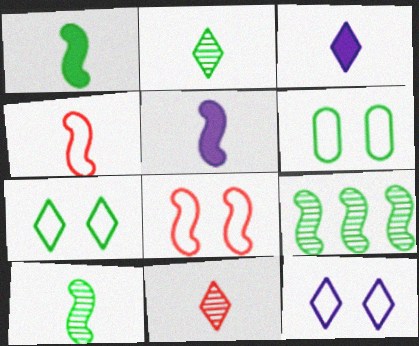[[4, 5, 10], 
[5, 8, 9], 
[6, 8, 12]]